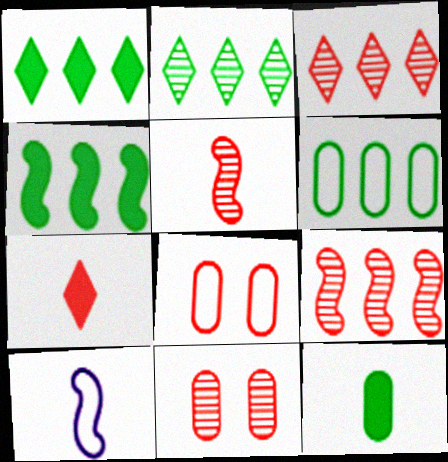[[1, 10, 11], 
[2, 4, 6], 
[3, 5, 11], 
[7, 8, 9]]